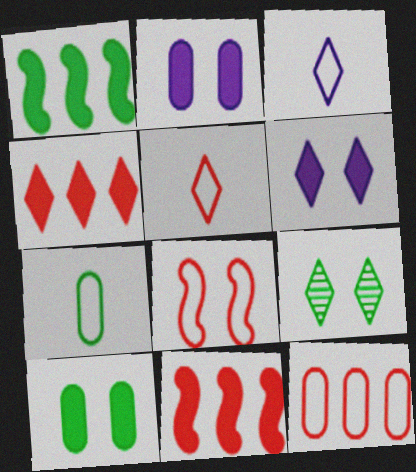[[1, 7, 9], 
[2, 8, 9], 
[3, 4, 9], 
[5, 8, 12]]